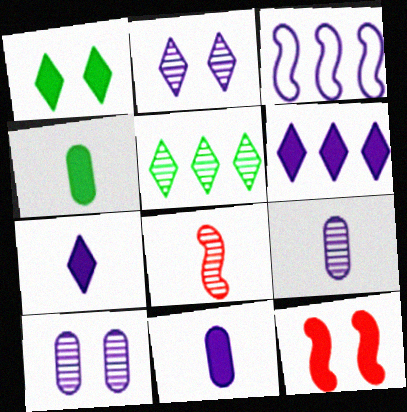[[2, 3, 11], 
[3, 7, 10], 
[4, 6, 12], 
[5, 8, 10]]